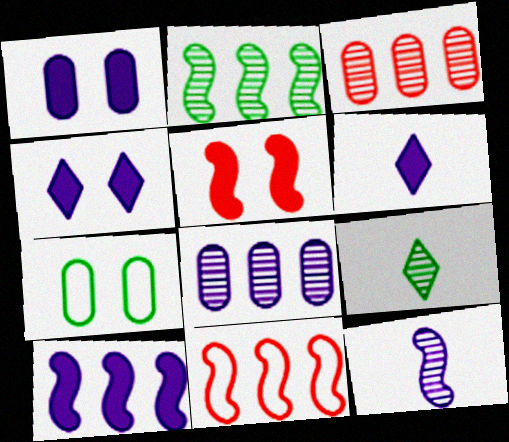[[1, 6, 10], 
[1, 9, 11], 
[2, 10, 11]]